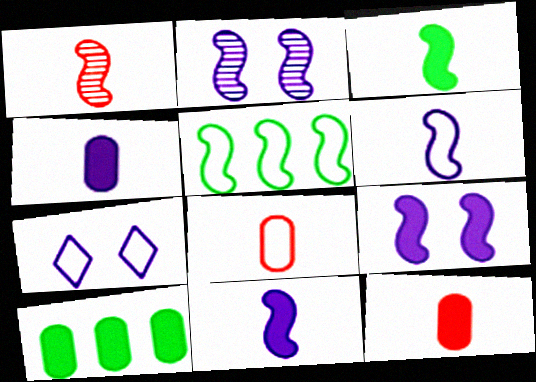[[1, 3, 6], 
[1, 5, 9], 
[1, 7, 10], 
[5, 7, 8]]